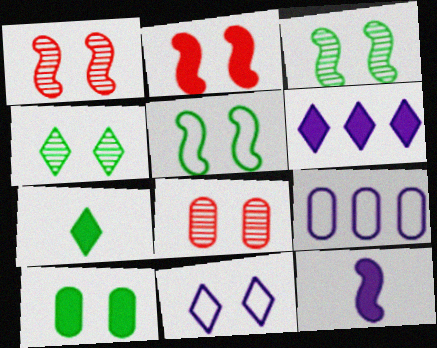[[1, 7, 9], 
[1, 10, 11], 
[4, 5, 10]]